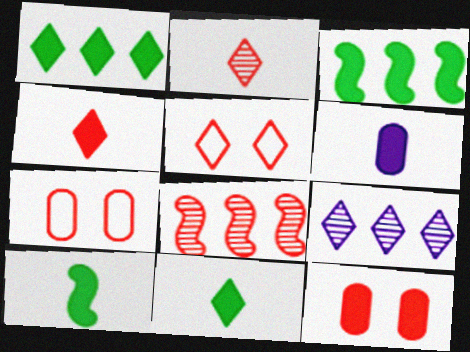[[4, 6, 10], 
[4, 7, 8], 
[5, 9, 11], 
[7, 9, 10]]